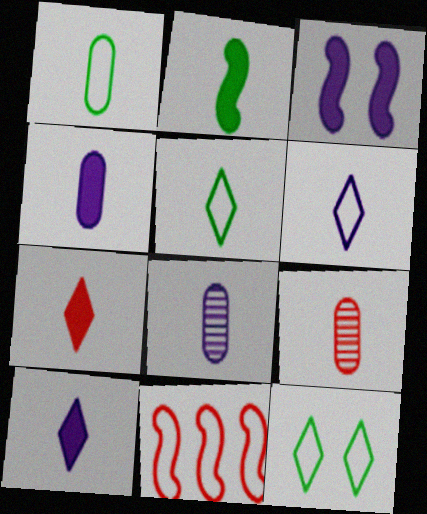[[1, 4, 9], 
[2, 4, 7], 
[2, 6, 9]]